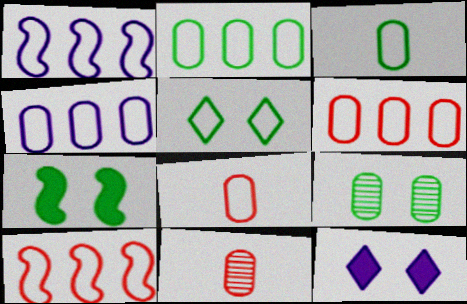[[1, 5, 8], 
[2, 4, 6], 
[5, 7, 9]]